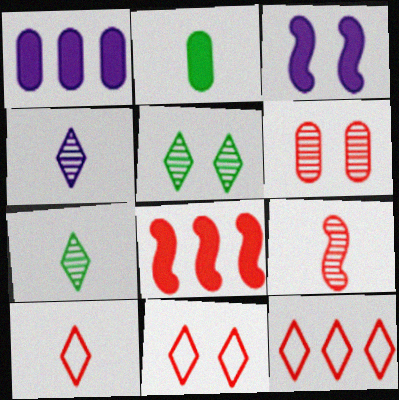[[6, 8, 10], 
[10, 11, 12]]